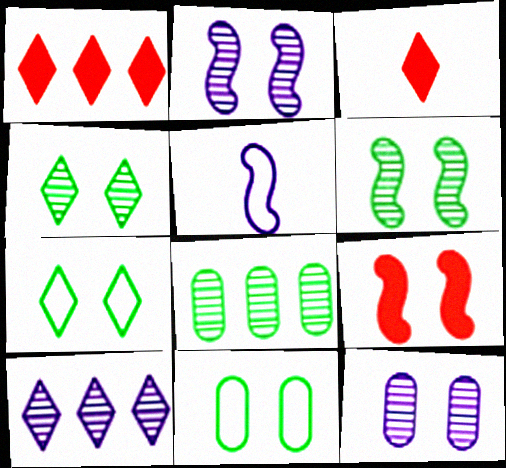[[3, 7, 10], 
[7, 9, 12]]